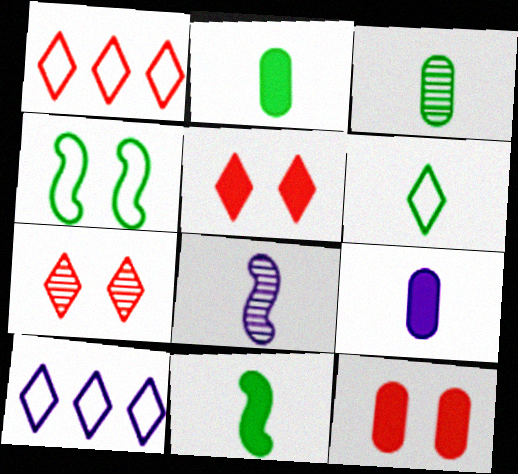[[3, 6, 11]]